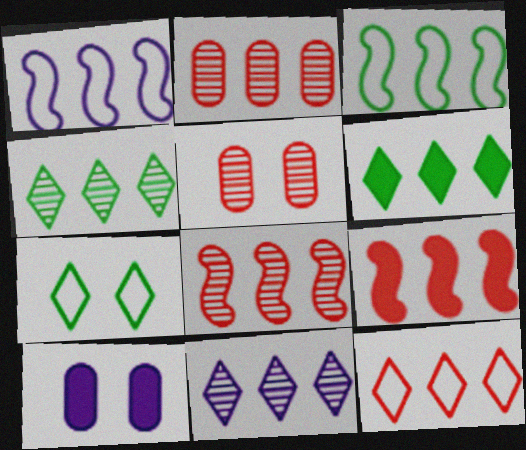[[1, 2, 6], 
[2, 9, 12], 
[6, 11, 12]]